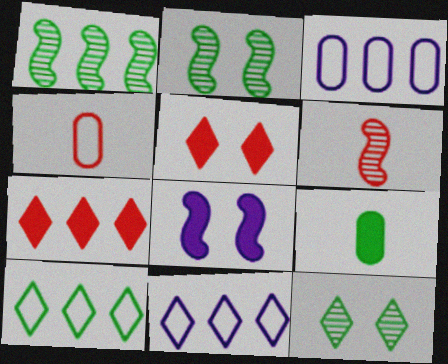[[1, 3, 7], 
[2, 9, 10], 
[7, 8, 9]]